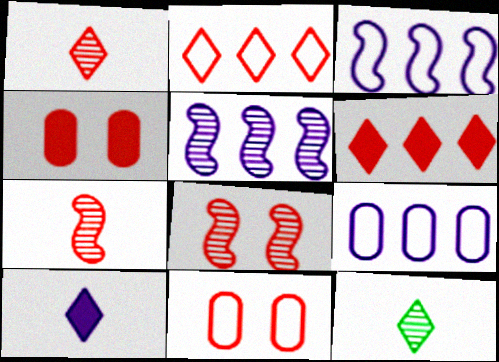[[2, 4, 7], 
[3, 4, 12], 
[6, 7, 11]]